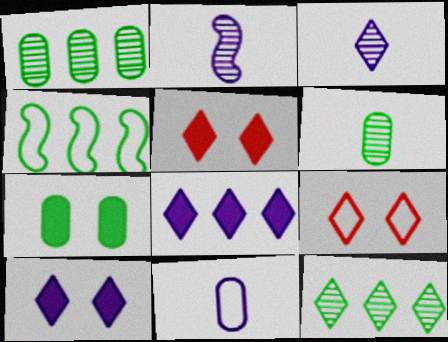[[4, 9, 11]]